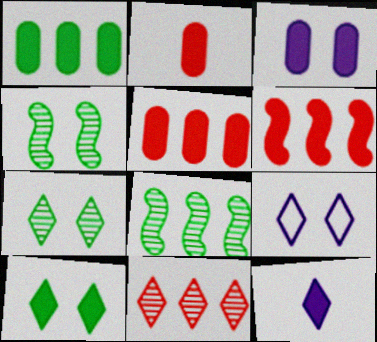[[1, 2, 3], 
[2, 8, 9]]